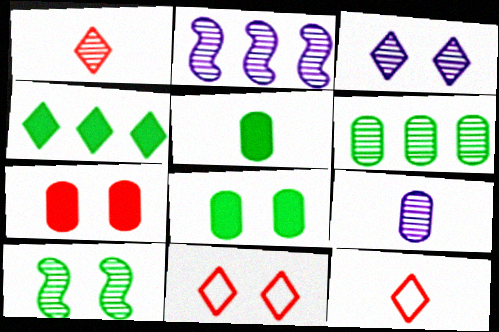[[2, 3, 9], 
[2, 5, 11], 
[2, 8, 12], 
[3, 4, 12]]